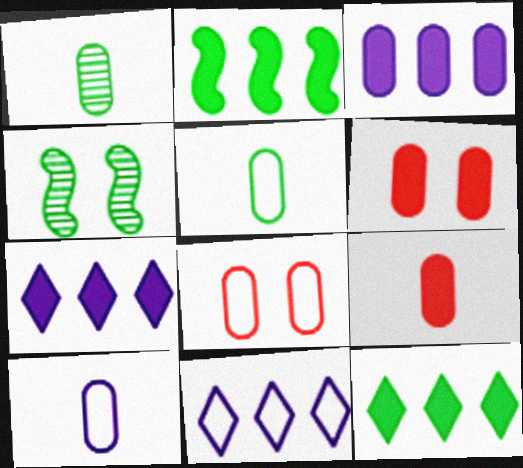[[1, 3, 8], 
[1, 9, 10], 
[4, 5, 12], 
[4, 9, 11]]